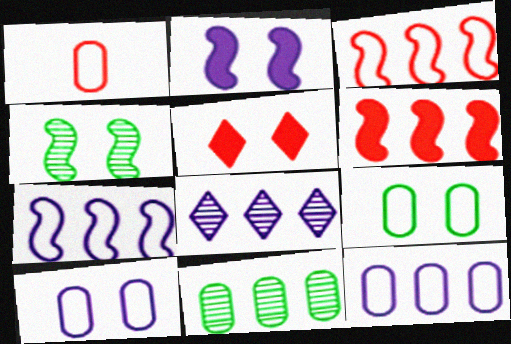[[1, 9, 12], 
[4, 5, 10]]